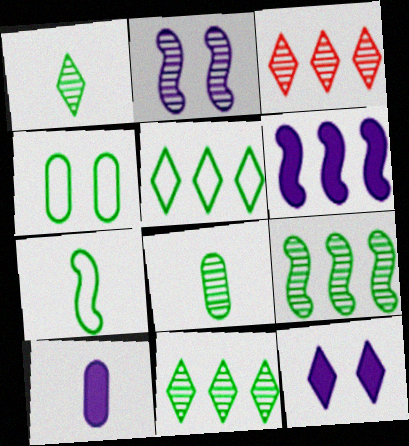[[2, 3, 8], 
[4, 5, 7], 
[6, 10, 12]]